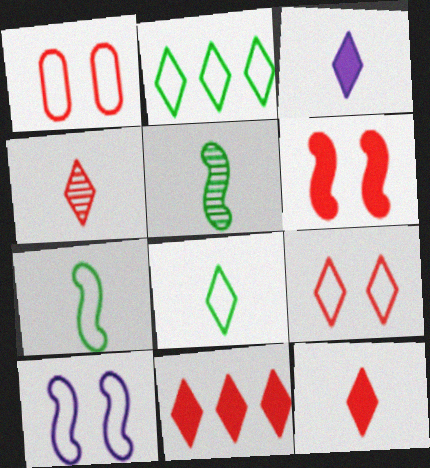[[3, 4, 8], 
[4, 9, 11]]